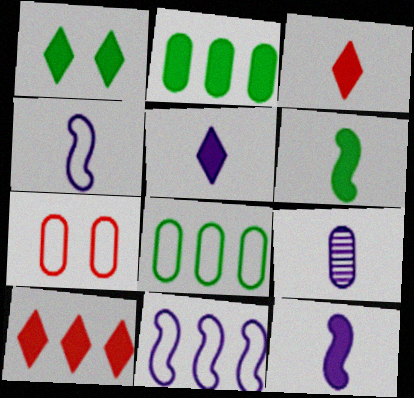[[1, 2, 6], 
[1, 5, 10], 
[2, 7, 9], 
[4, 5, 9]]